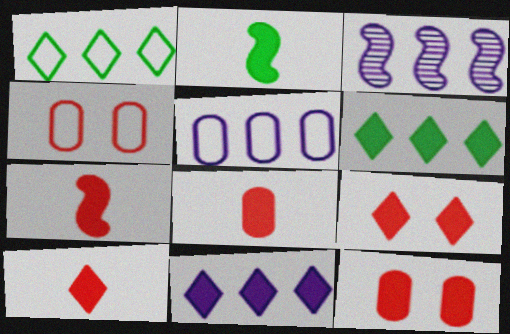[[2, 11, 12], 
[3, 5, 11], 
[7, 8, 10]]